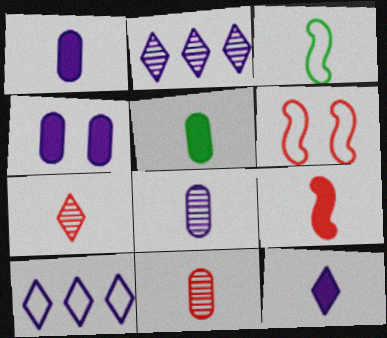[[1, 3, 7], 
[2, 5, 6], 
[3, 11, 12], 
[5, 9, 12]]